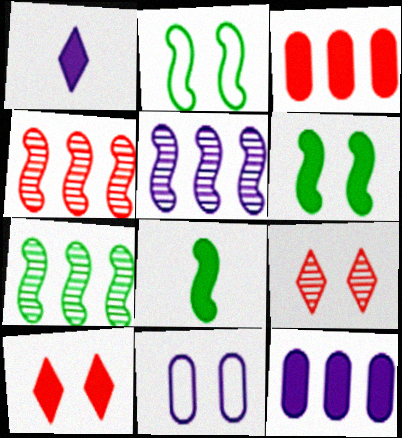[[1, 3, 6], 
[1, 5, 11], 
[2, 7, 8], 
[4, 5, 7], 
[6, 9, 11], 
[8, 10, 12]]